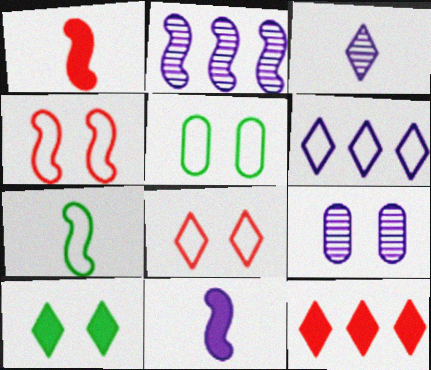[[2, 3, 9], 
[4, 9, 10], 
[6, 9, 11], 
[7, 9, 12]]